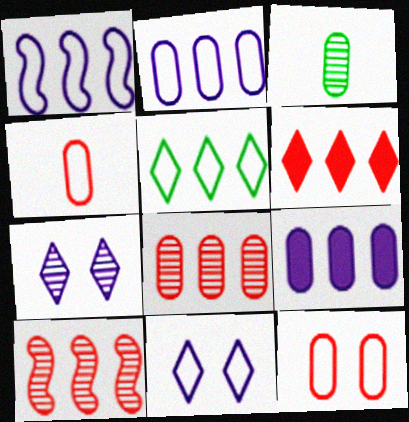[[3, 7, 10], 
[3, 9, 12], 
[5, 9, 10]]